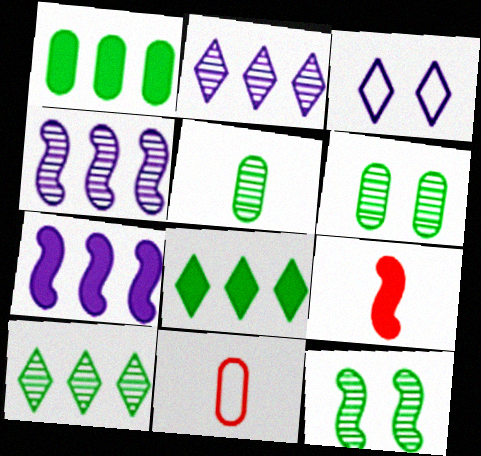[[5, 10, 12]]